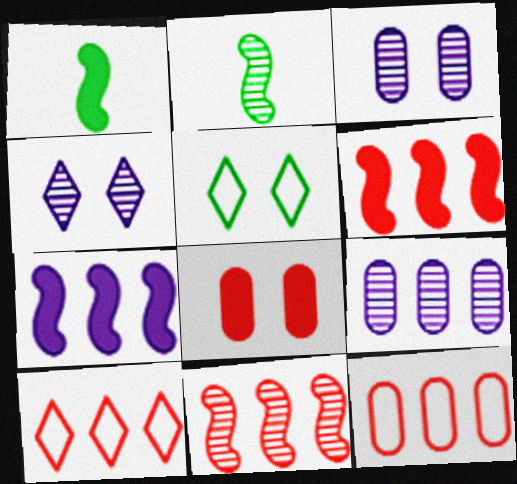[[1, 3, 10], 
[1, 4, 12]]